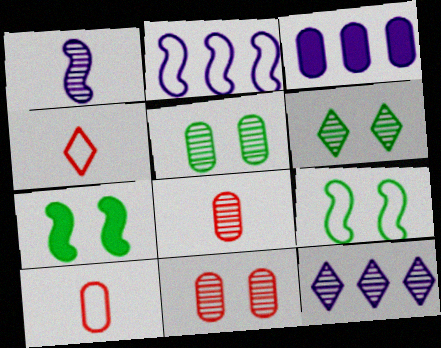[[2, 3, 12], 
[3, 5, 10], 
[7, 10, 12]]